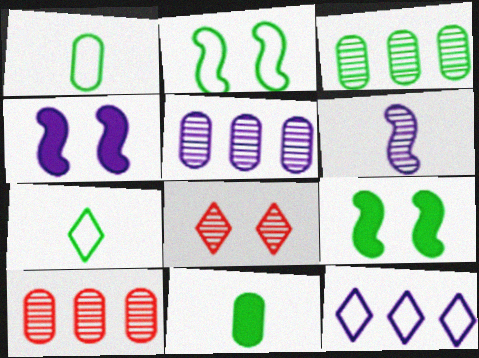[[3, 5, 10], 
[3, 6, 8], 
[3, 7, 9], 
[4, 7, 10]]